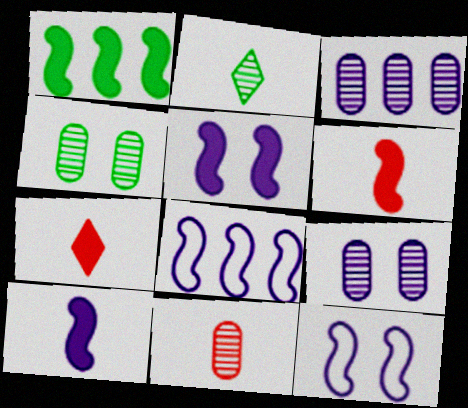[[1, 5, 6], 
[3, 4, 11], 
[4, 7, 8]]